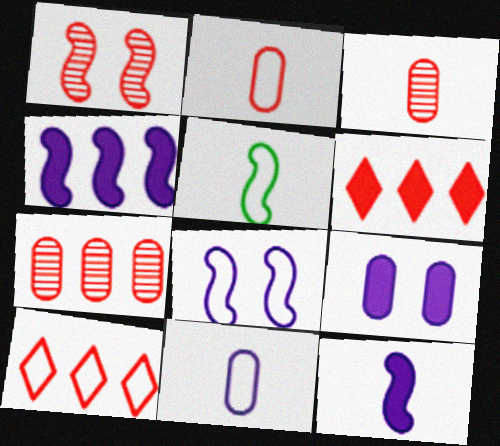[[1, 2, 6], 
[1, 4, 5]]